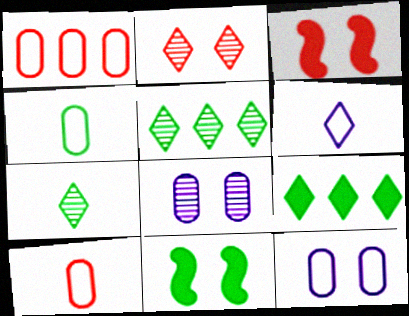[[1, 4, 12], 
[2, 6, 9], 
[2, 11, 12], 
[4, 5, 11]]